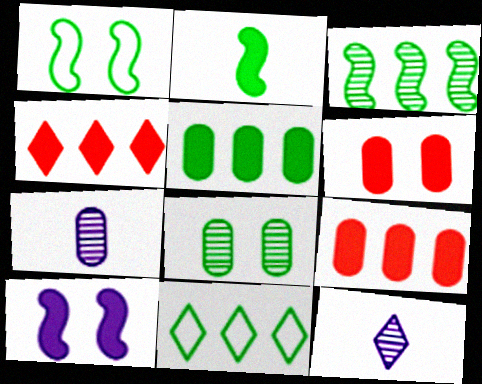[[1, 2, 3], 
[1, 4, 7], 
[1, 9, 12], 
[2, 8, 11], 
[3, 5, 11]]